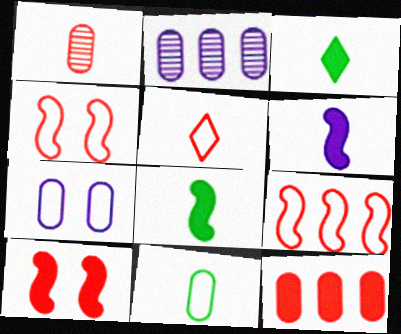[[2, 3, 4]]